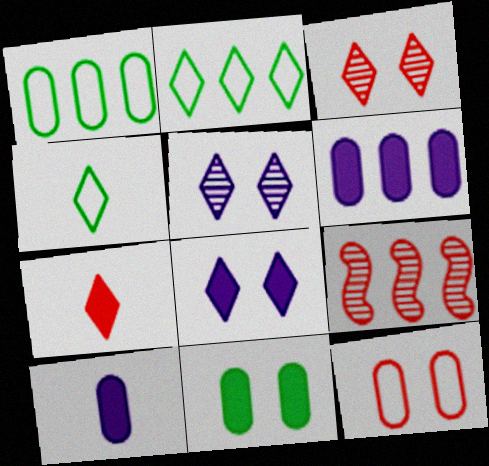[[2, 5, 7], 
[2, 6, 9], 
[7, 9, 12]]